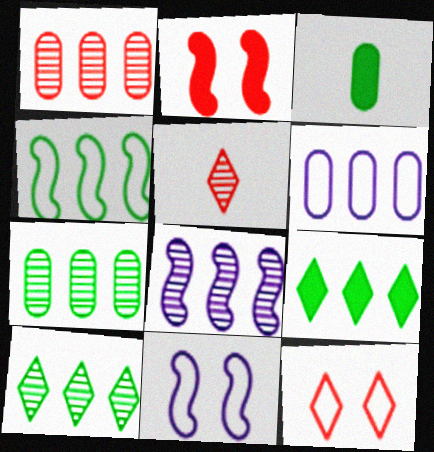[[1, 8, 10], 
[3, 8, 12], 
[4, 7, 9]]